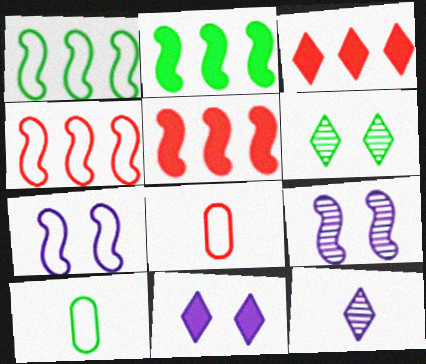[[2, 6, 10], 
[3, 9, 10]]